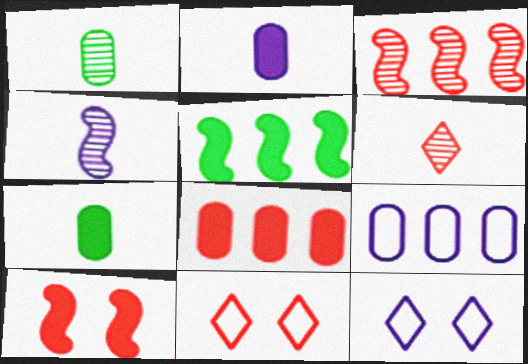[[1, 4, 6], 
[3, 7, 12]]